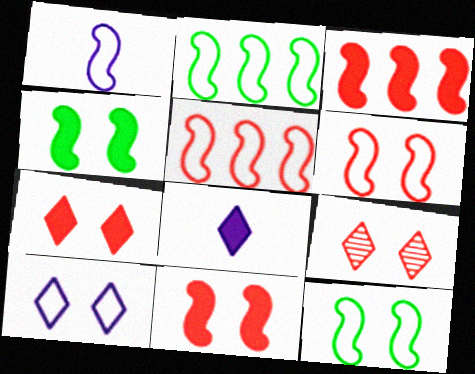[[1, 2, 6], 
[1, 5, 12]]